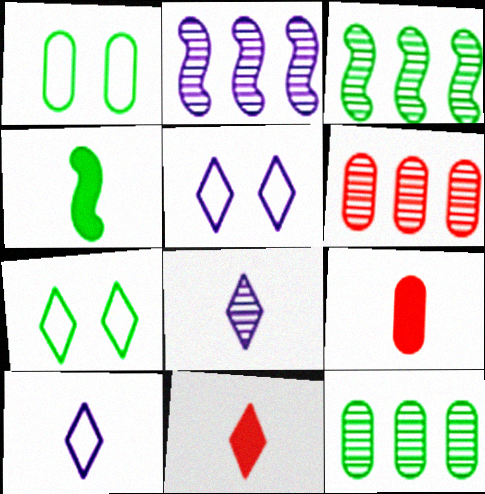[[1, 2, 11], 
[2, 7, 9], 
[3, 5, 9], 
[4, 5, 6], 
[4, 7, 12]]